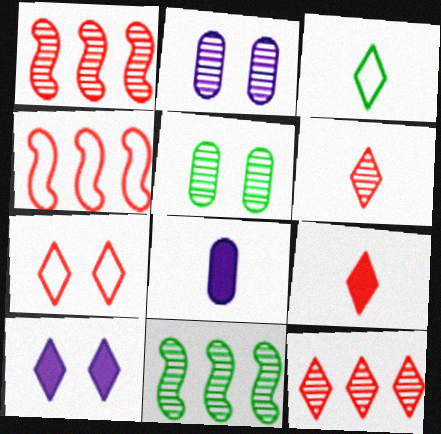[[2, 6, 11], 
[3, 10, 12], 
[7, 8, 11], 
[7, 9, 12]]